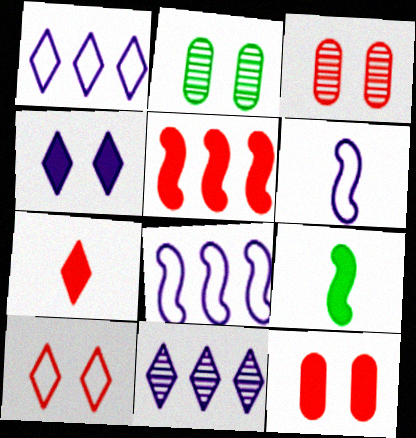[[1, 3, 9], 
[2, 7, 8], 
[5, 7, 12]]